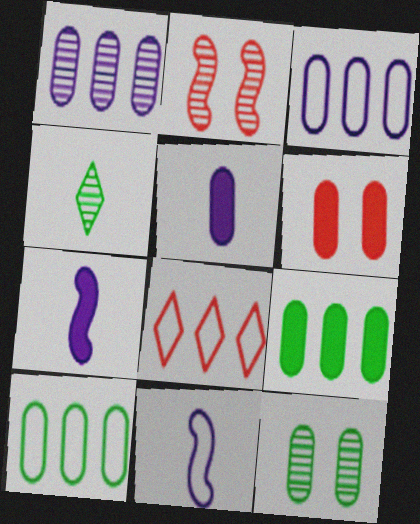[[1, 2, 4], 
[5, 6, 9], 
[7, 8, 12]]